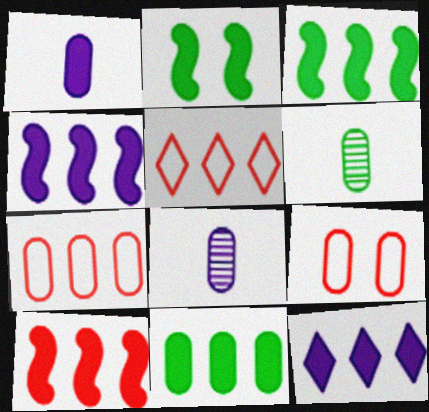[[2, 5, 8], 
[3, 4, 10], 
[8, 9, 11], 
[10, 11, 12]]